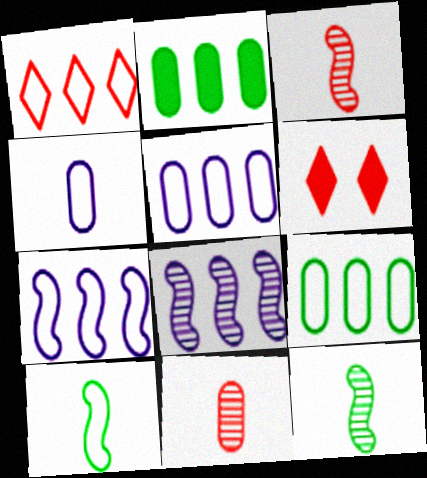[[1, 2, 8], 
[1, 7, 9], 
[5, 6, 12]]